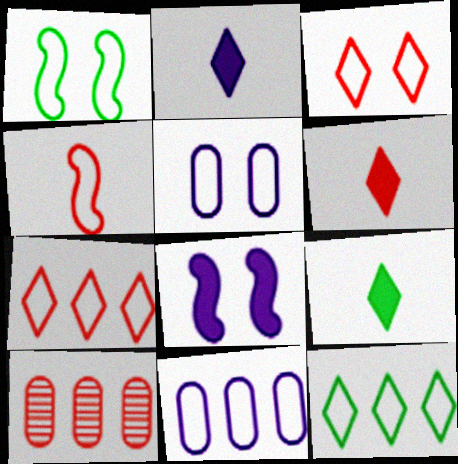[[1, 2, 10], 
[1, 3, 5], 
[2, 6, 9], 
[4, 5, 12]]